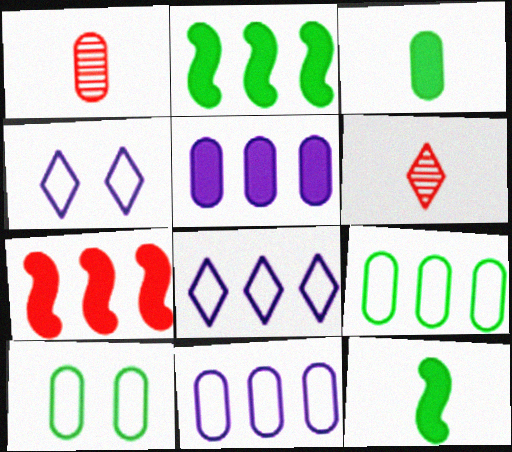[[1, 2, 4], 
[1, 5, 10]]